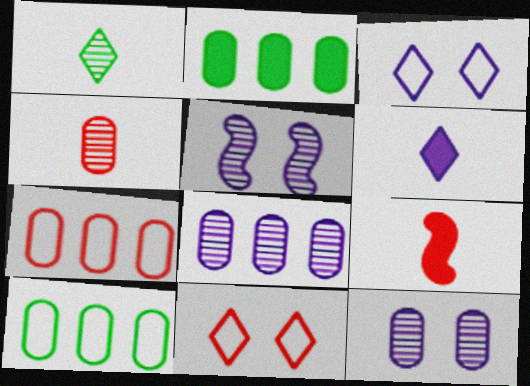[[2, 7, 8]]